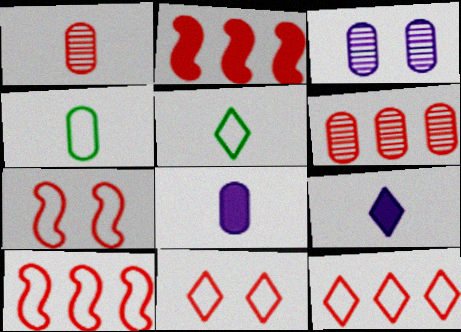[[1, 2, 11], 
[1, 4, 8], 
[2, 3, 5], 
[2, 6, 12]]